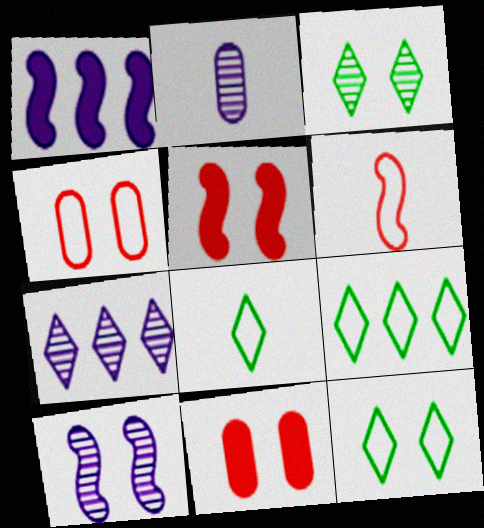[[2, 5, 9], 
[2, 7, 10], 
[8, 9, 12], 
[10, 11, 12]]